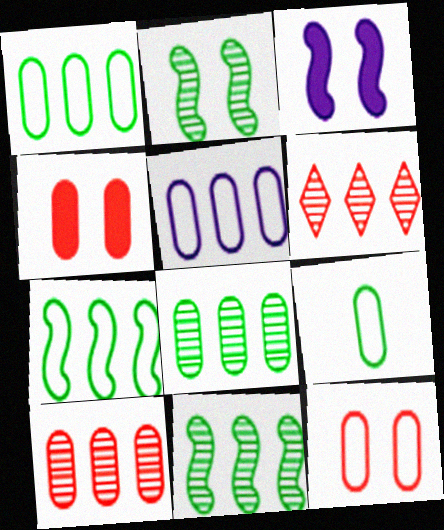[[3, 6, 9], 
[5, 9, 12]]